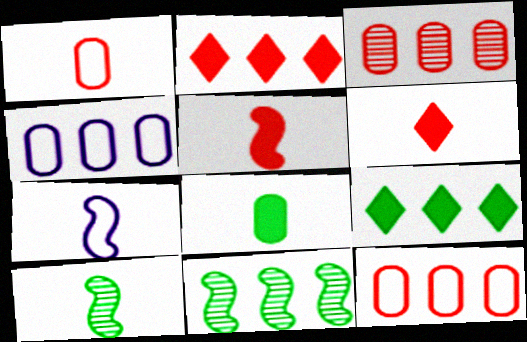[[2, 4, 11], 
[5, 7, 10]]